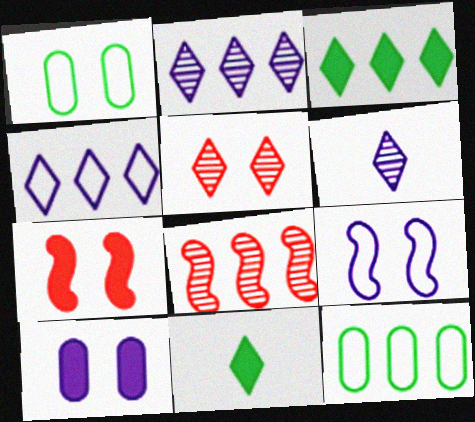[[4, 5, 11], 
[6, 7, 12]]